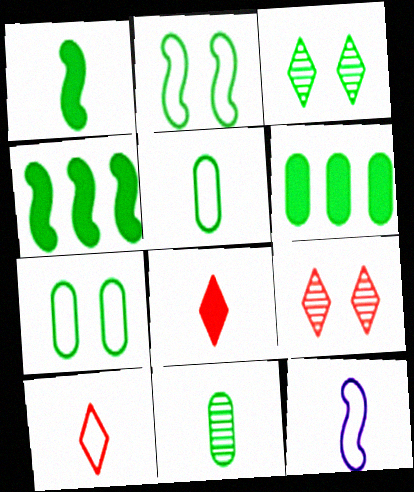[[3, 4, 5], 
[5, 10, 12], 
[6, 7, 11], 
[6, 9, 12], 
[8, 11, 12]]